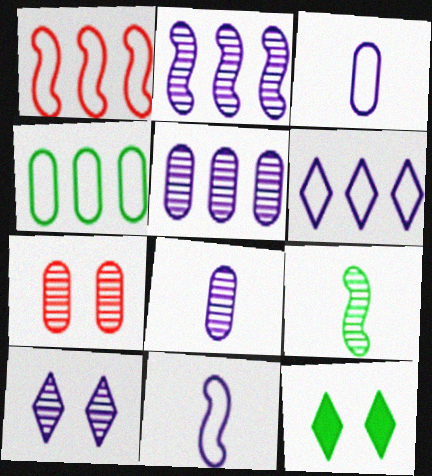[[1, 4, 6], 
[1, 8, 12], 
[2, 8, 10], 
[4, 9, 12]]